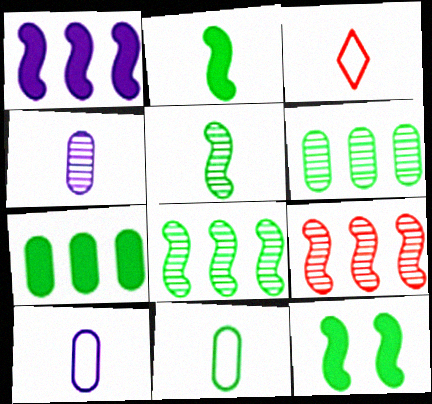[[2, 3, 4]]